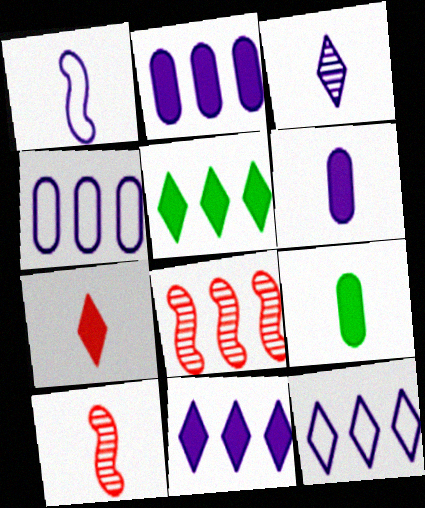[[1, 3, 6], 
[4, 5, 8]]